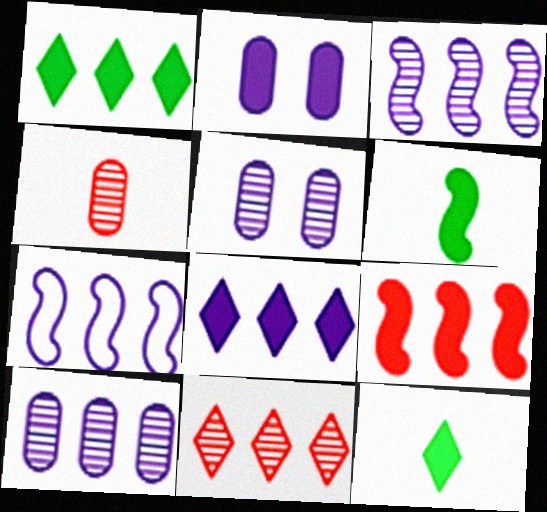[[2, 9, 12], 
[7, 8, 10]]